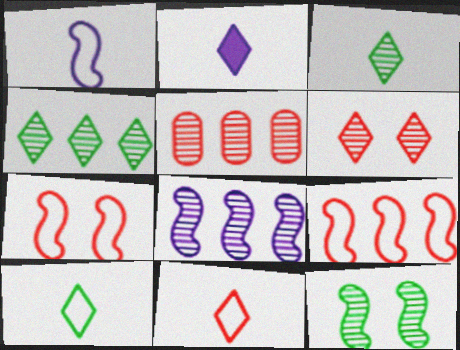[[2, 3, 11], 
[4, 5, 8]]